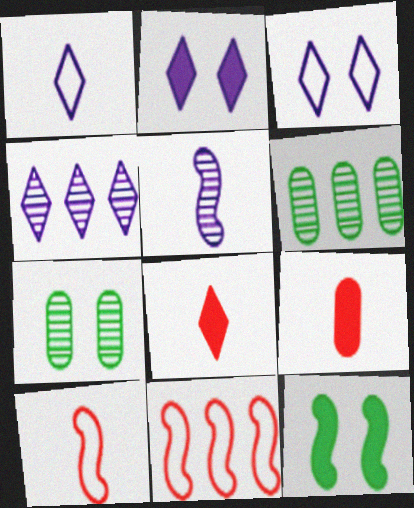[[1, 2, 4], 
[2, 6, 10], 
[5, 11, 12]]